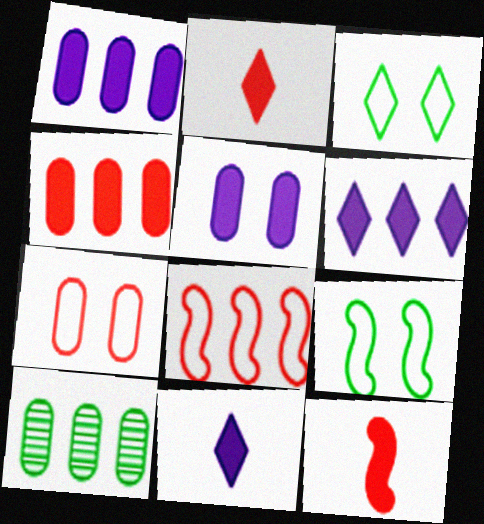[[6, 8, 10]]